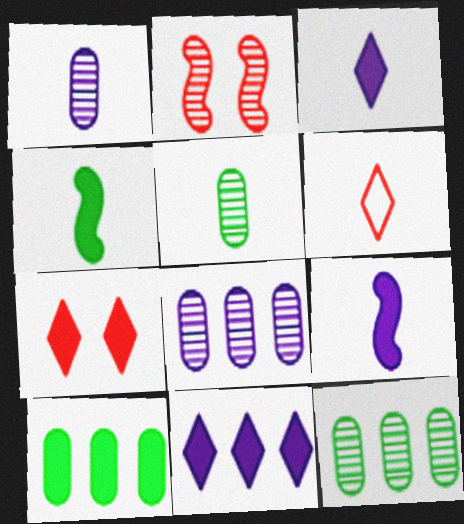[[1, 4, 6], 
[5, 6, 9], 
[7, 9, 10]]